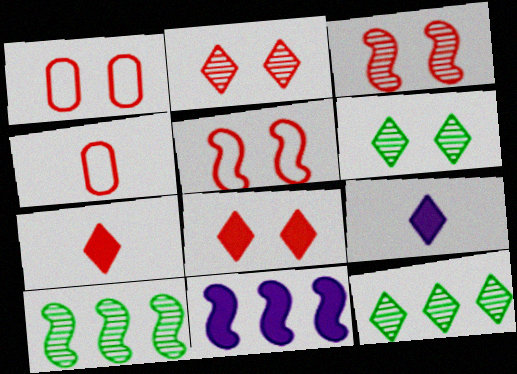[[1, 3, 8], 
[1, 9, 10], 
[4, 6, 11]]